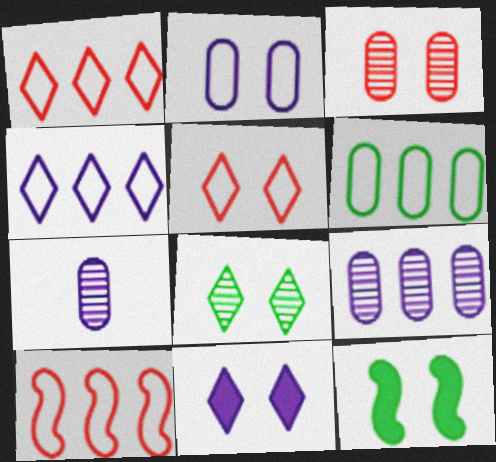[[1, 7, 12], 
[4, 6, 10], 
[5, 8, 11]]